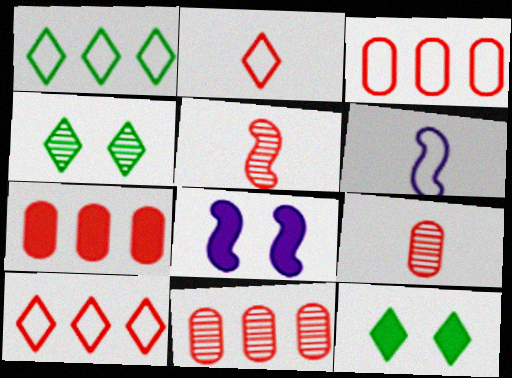[[1, 8, 9], 
[3, 7, 11], 
[4, 6, 7], 
[6, 11, 12]]